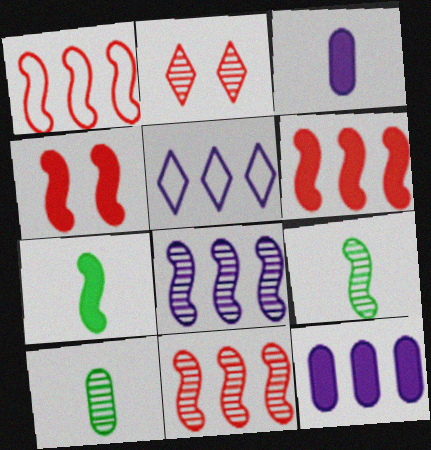[[1, 6, 11], 
[2, 8, 10], 
[4, 5, 10], 
[5, 8, 12]]